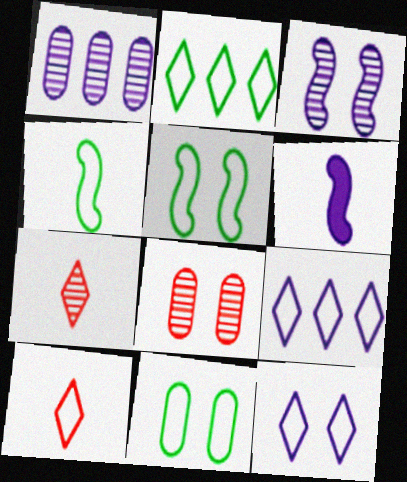[[1, 6, 12], 
[2, 4, 11], 
[2, 6, 8], 
[2, 10, 12]]